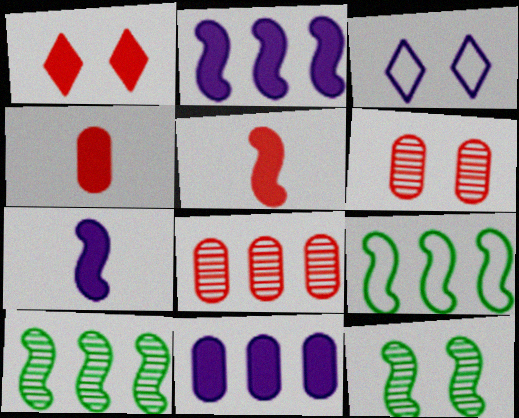[[3, 4, 10]]